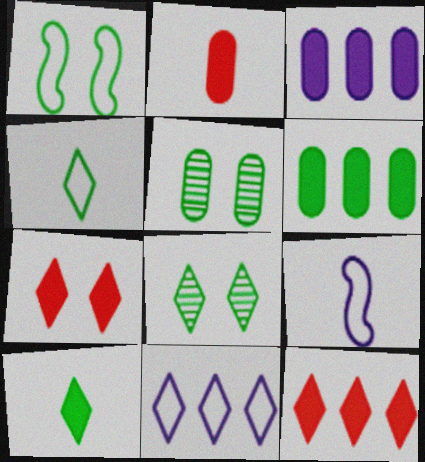[[5, 9, 12]]